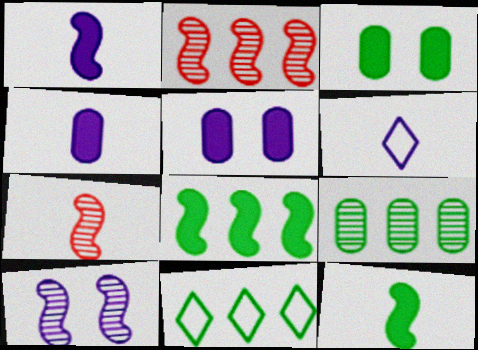[[2, 3, 6], 
[5, 7, 11], 
[8, 9, 11]]